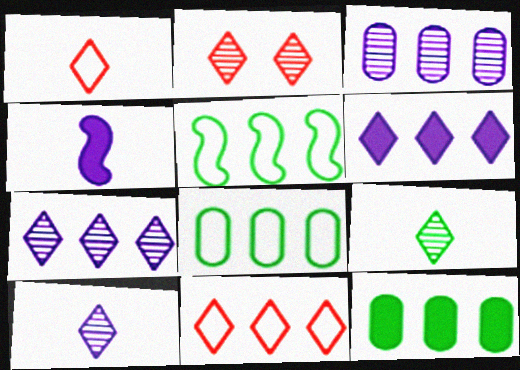[[2, 4, 8], 
[2, 7, 9]]